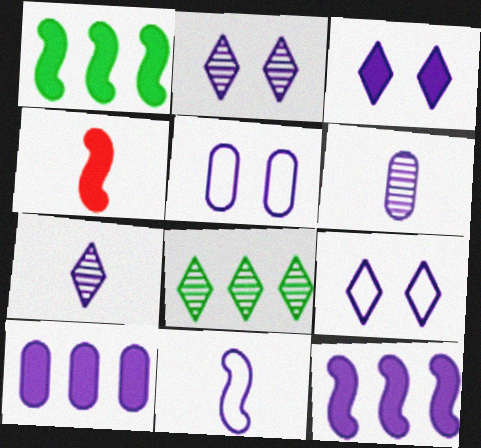[[2, 3, 9], 
[2, 10, 11], 
[4, 5, 8], 
[5, 6, 10], 
[5, 7, 12], 
[6, 9, 12]]